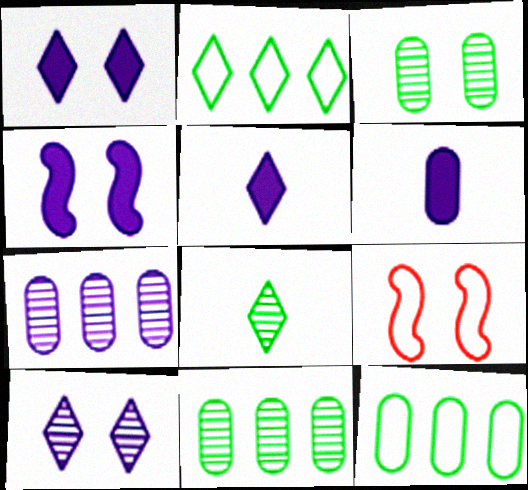[[1, 3, 9], 
[5, 9, 11]]